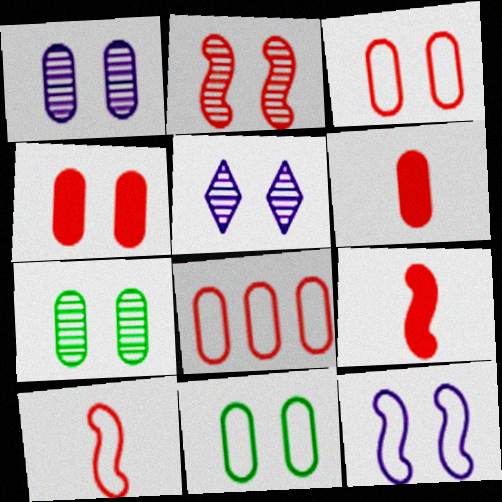[[1, 4, 11], 
[2, 5, 7]]